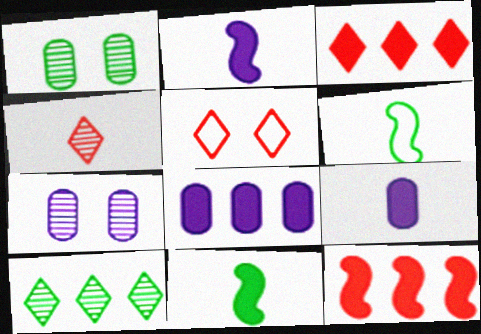[[3, 4, 5], 
[3, 6, 7], 
[4, 6, 9]]